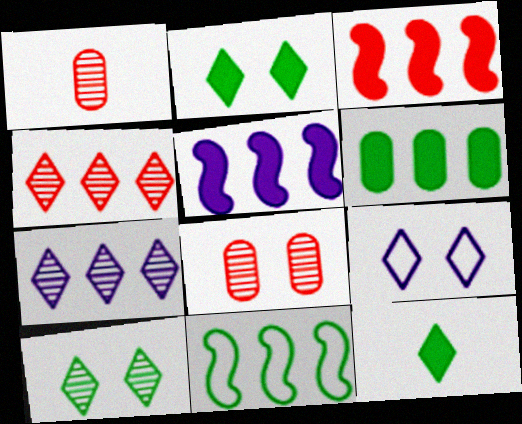[[4, 9, 12]]